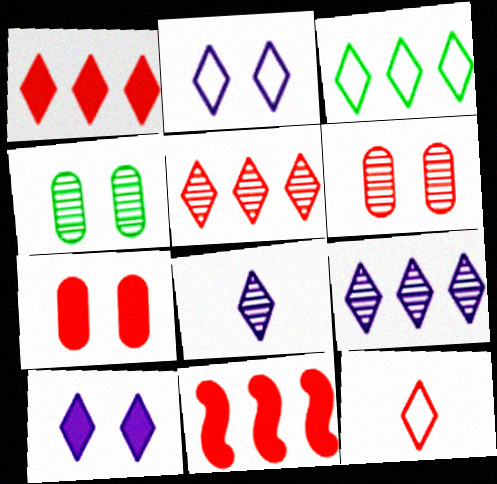[[1, 3, 9], 
[2, 3, 12], 
[6, 11, 12]]